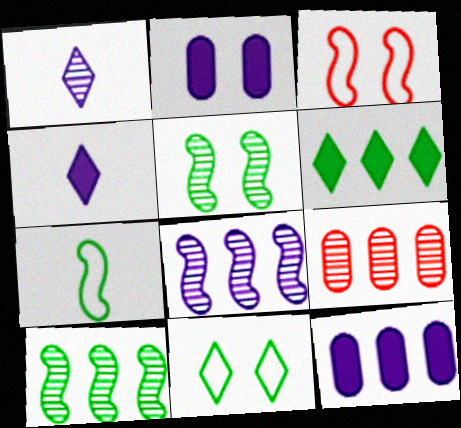[[1, 5, 9]]